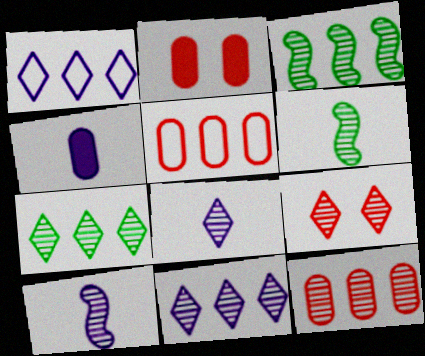[[1, 2, 6], 
[3, 11, 12], 
[7, 8, 9]]